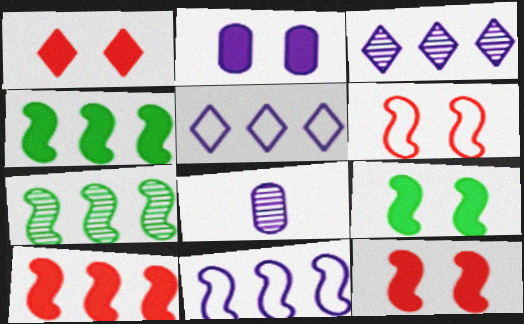[[1, 2, 9], 
[7, 10, 11]]